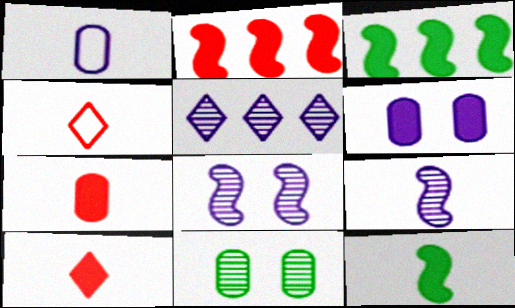[[3, 6, 10]]